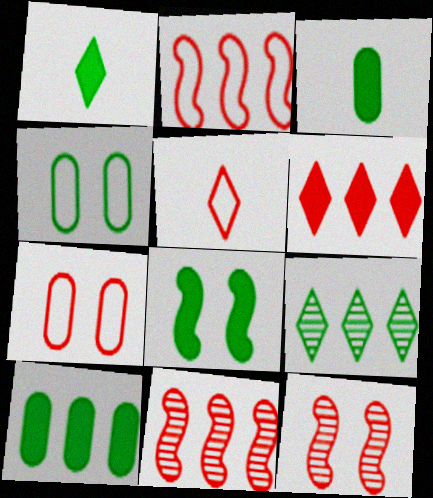[[1, 8, 10], 
[2, 5, 7]]